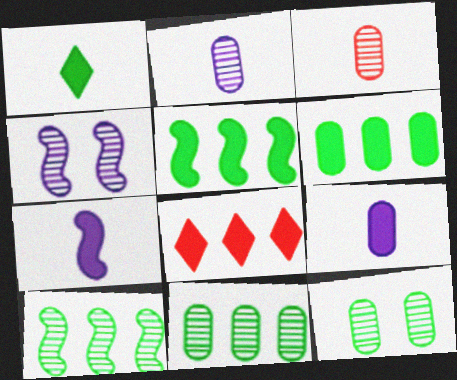[]